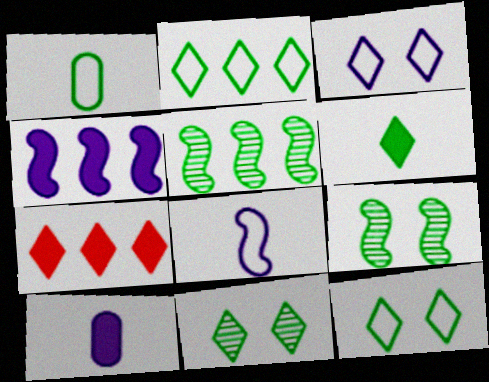[[2, 6, 11]]